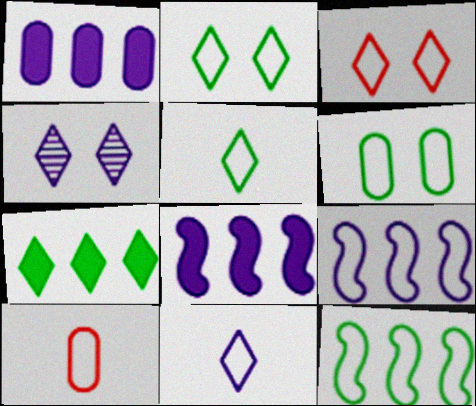[[2, 9, 10], 
[5, 6, 12]]